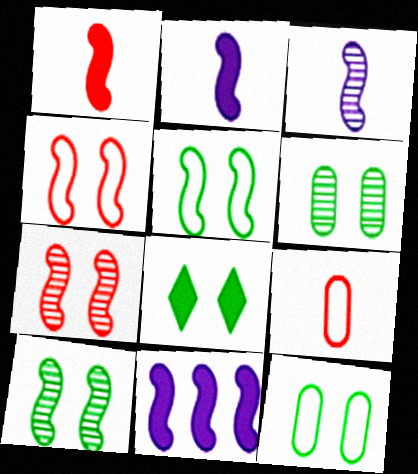[[5, 6, 8], 
[8, 10, 12]]